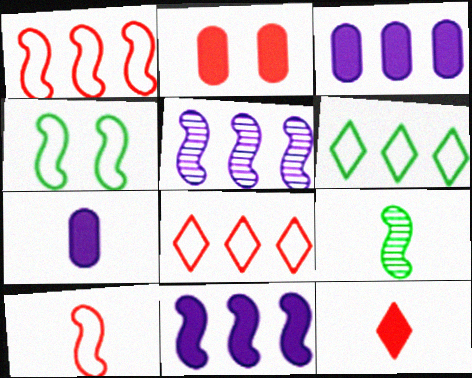[]